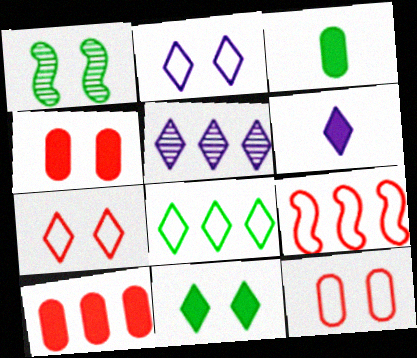[[1, 2, 4], 
[1, 3, 8], 
[2, 5, 6]]